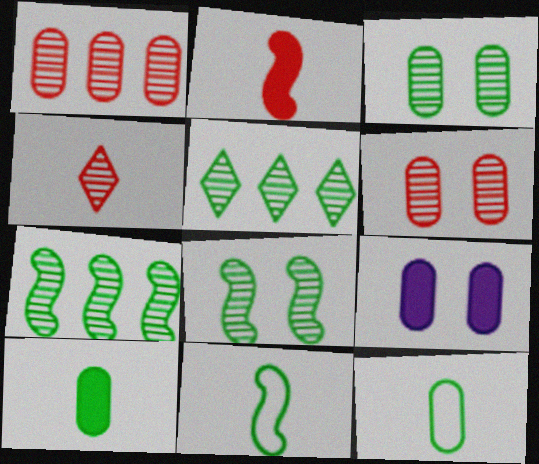[[1, 9, 12]]